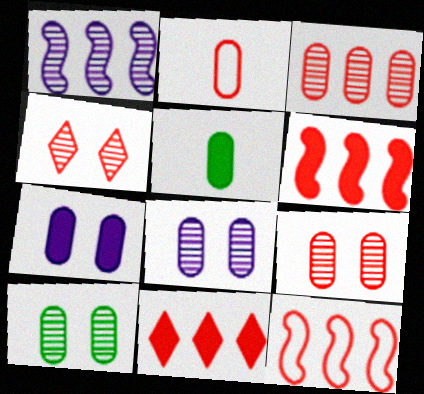[[2, 4, 6], 
[3, 11, 12], 
[8, 9, 10]]